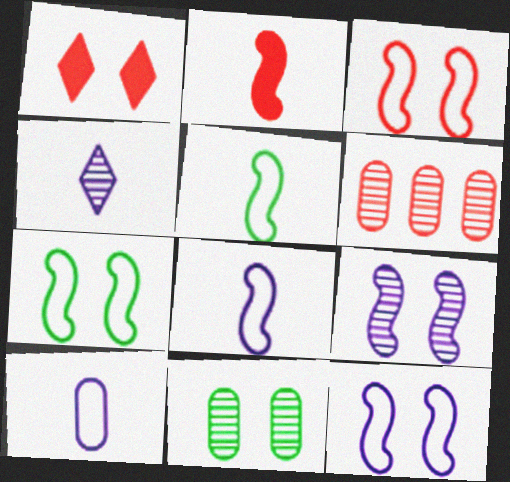[[1, 11, 12], 
[3, 7, 12]]